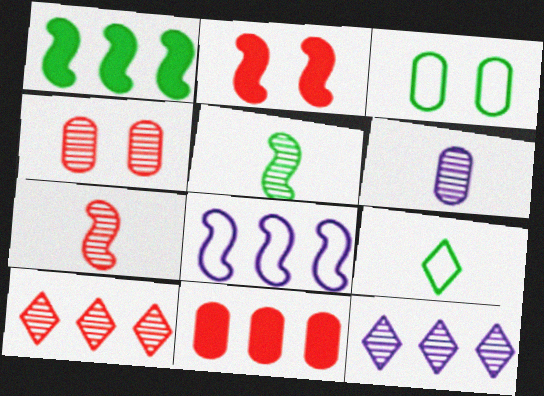[[2, 5, 8], 
[3, 6, 11], 
[4, 5, 12], 
[4, 7, 10]]